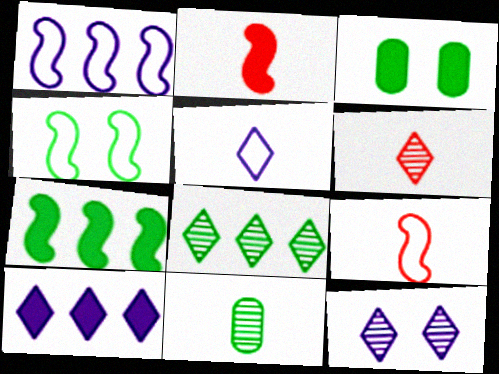[[1, 3, 6], 
[1, 4, 9], 
[2, 3, 10], 
[2, 5, 11], 
[5, 10, 12], 
[6, 8, 12]]